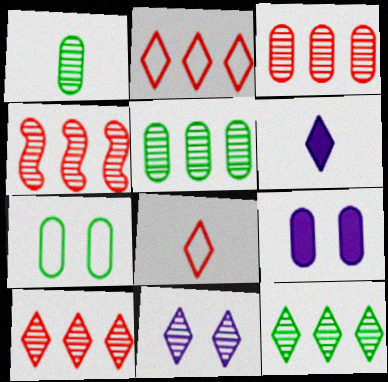[[1, 4, 11], 
[3, 4, 10], 
[4, 6, 7]]